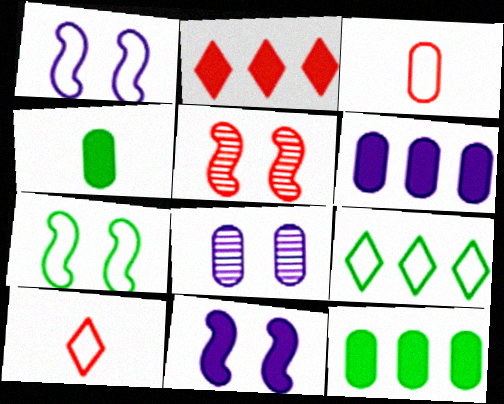[[1, 3, 9], 
[2, 3, 5], 
[2, 4, 11], 
[3, 8, 12], 
[5, 7, 11]]